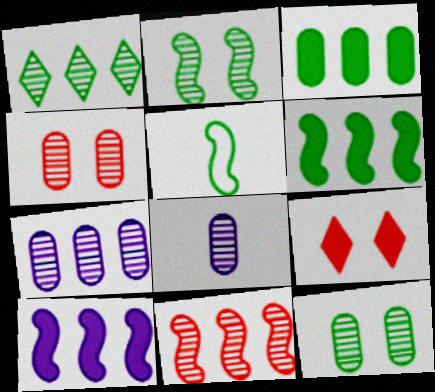[[1, 7, 11], 
[2, 5, 6], 
[5, 7, 9]]